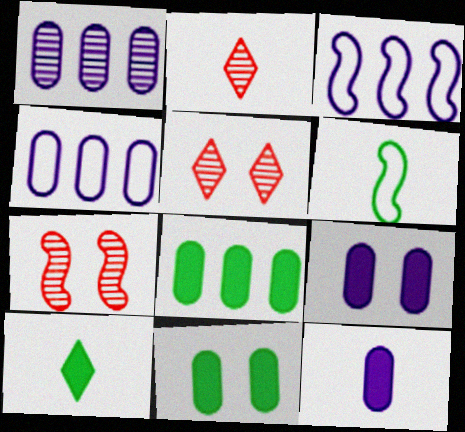[[2, 3, 11], 
[2, 6, 12], 
[4, 7, 10]]